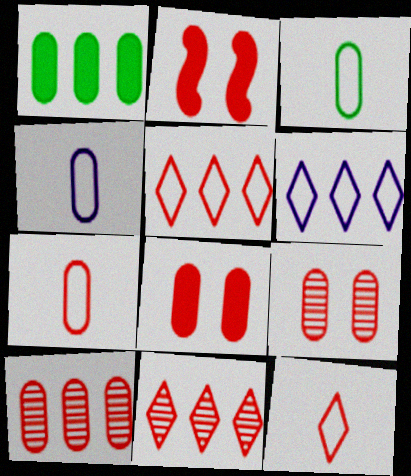[[1, 4, 9], 
[2, 7, 11], 
[2, 10, 12], 
[3, 4, 7], 
[7, 8, 10]]